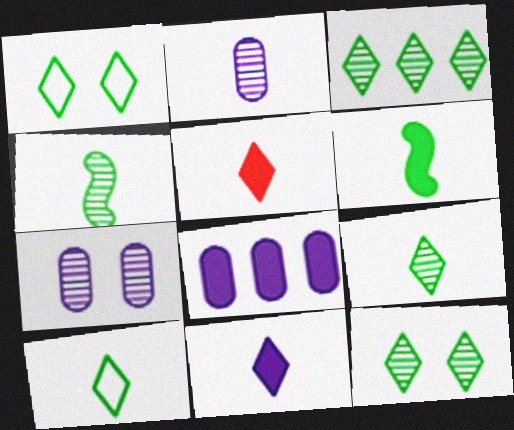[[3, 9, 12]]